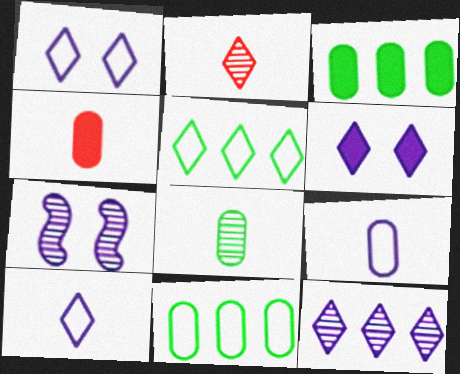[[2, 5, 6], 
[4, 5, 7], 
[4, 8, 9], 
[6, 10, 12]]